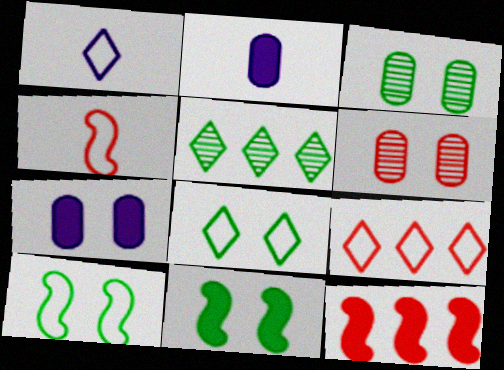[[1, 3, 12], 
[1, 8, 9], 
[3, 8, 11], 
[4, 5, 7]]